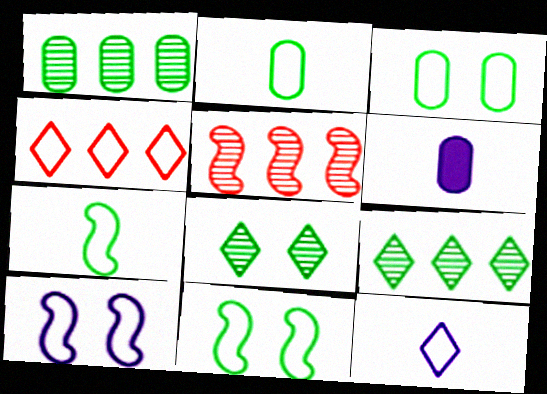[[2, 4, 10]]